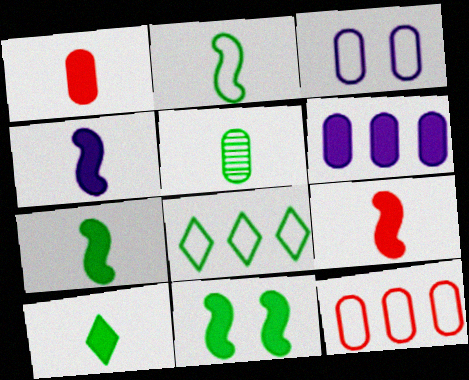[[1, 4, 10], 
[2, 5, 10], 
[4, 7, 9], 
[5, 8, 11]]